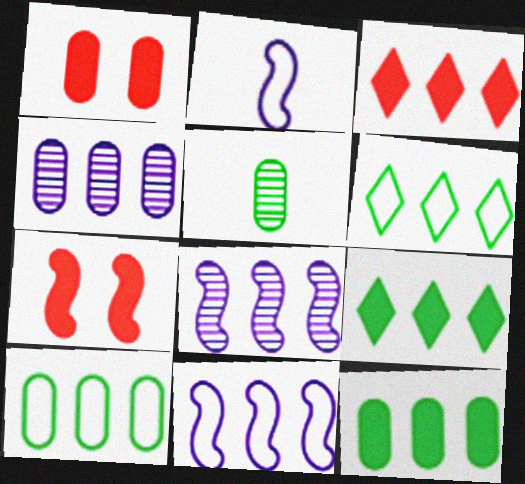[[3, 8, 10]]